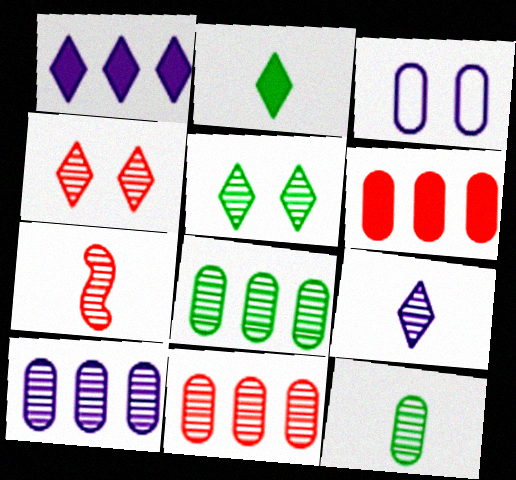[[3, 6, 12], 
[4, 7, 11], 
[5, 7, 10], 
[7, 9, 12], 
[8, 10, 11]]